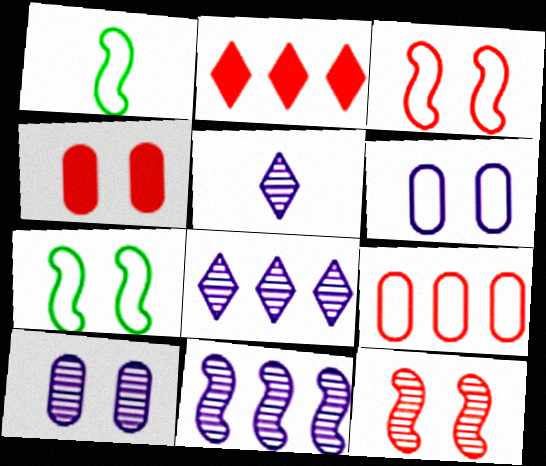[[1, 2, 10], 
[1, 4, 8], 
[5, 10, 11]]